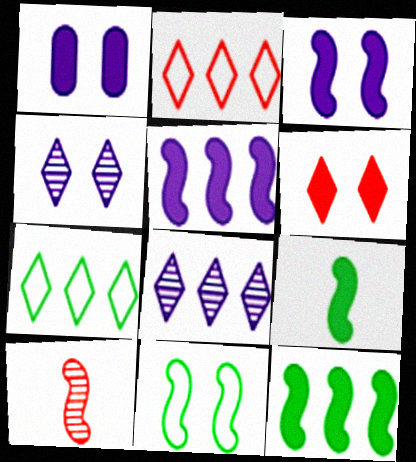[[1, 7, 10], 
[5, 10, 11]]